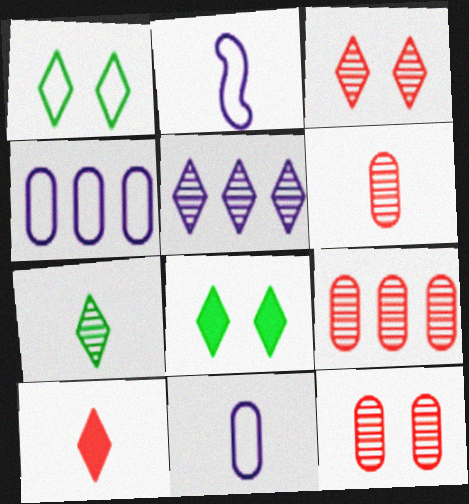[[1, 5, 10], 
[2, 8, 9], 
[3, 5, 7], 
[6, 9, 12]]